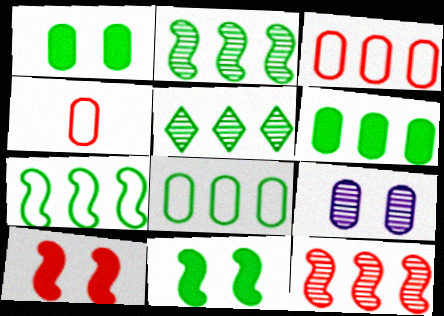[[4, 6, 9], 
[5, 6, 7]]